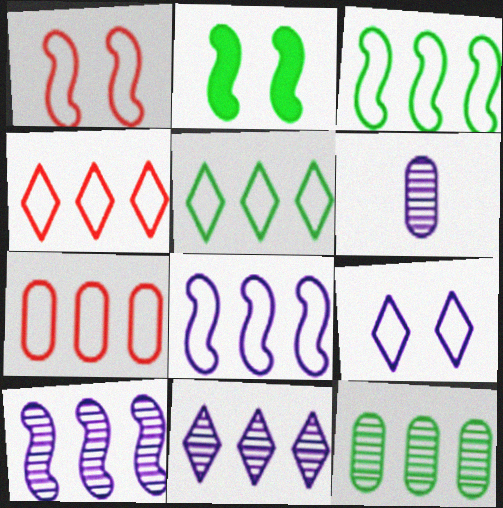[[2, 4, 6], 
[5, 7, 8]]